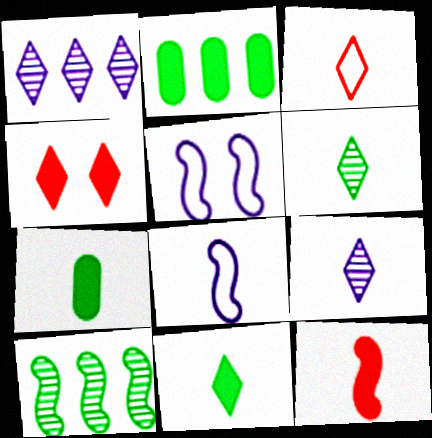[[3, 9, 11], 
[5, 10, 12]]